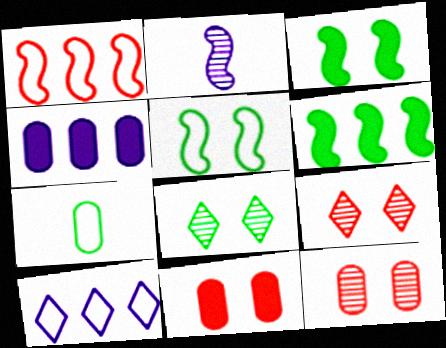[[1, 2, 3], 
[4, 7, 12], 
[6, 7, 8]]